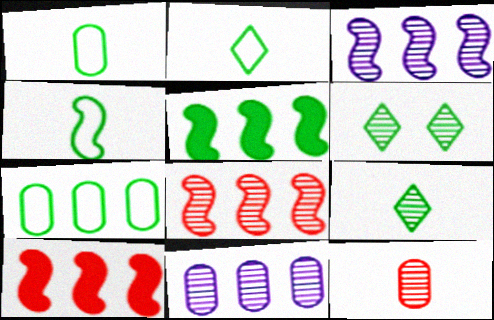[[1, 2, 4], 
[1, 5, 6], 
[3, 6, 12]]